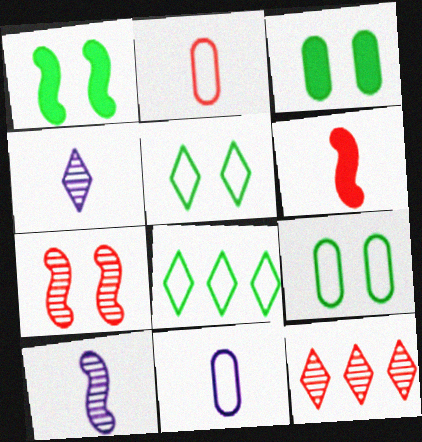[[1, 11, 12]]